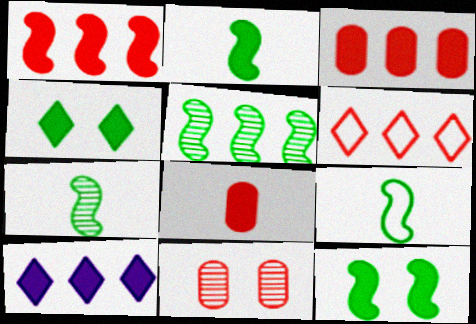[[2, 7, 9], 
[5, 9, 12], 
[8, 10, 12], 
[9, 10, 11]]